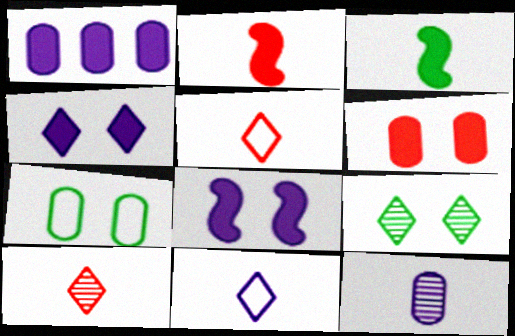[[3, 5, 12]]